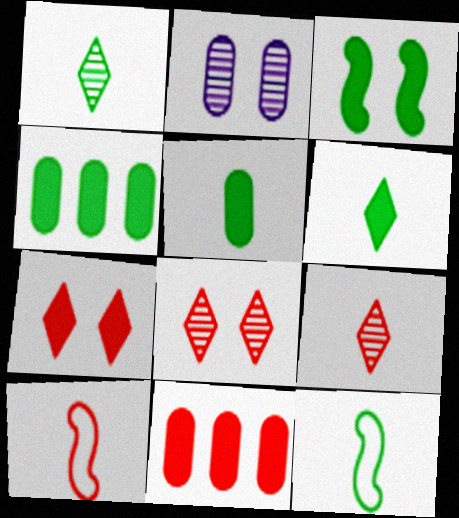[[1, 5, 12], 
[3, 4, 6], 
[8, 10, 11]]